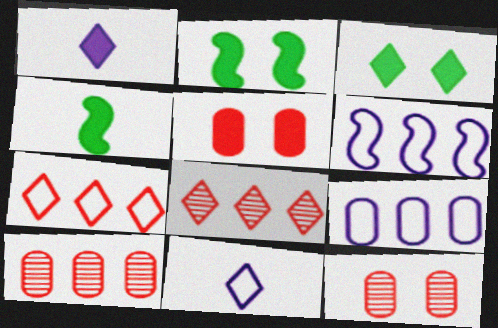[[2, 10, 11], 
[3, 8, 11]]